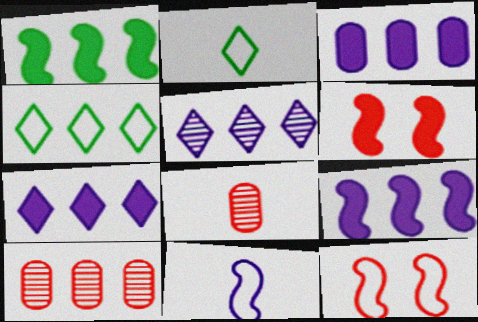[[3, 7, 9], 
[4, 9, 10]]